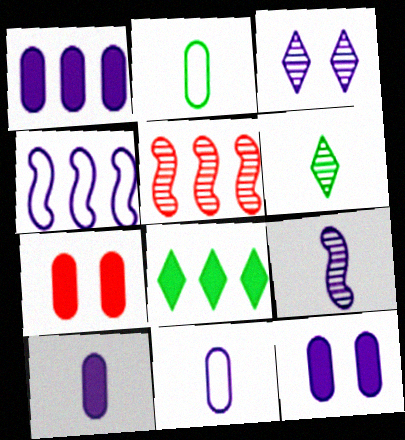[[1, 10, 12], 
[3, 4, 10], 
[4, 6, 7]]